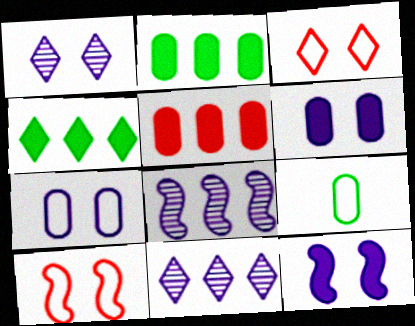[[1, 7, 12]]